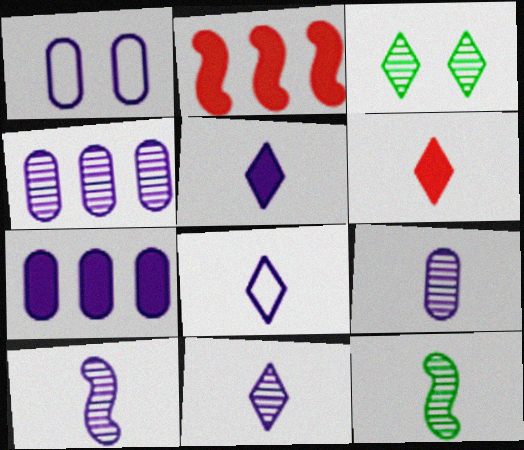[[1, 7, 9], 
[5, 8, 11], 
[9, 10, 11]]